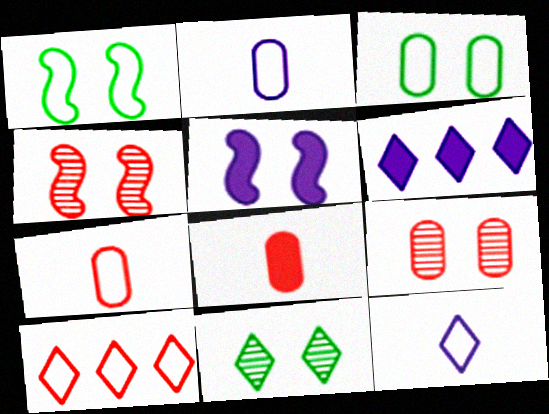[[1, 2, 10], 
[1, 4, 5], 
[4, 8, 10]]